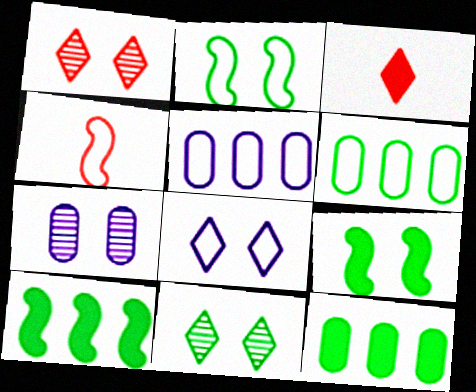[[4, 6, 8]]